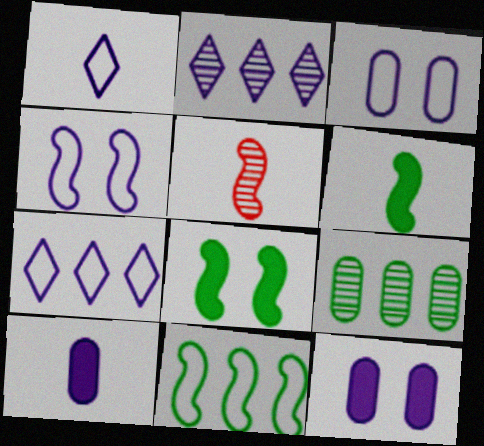[[2, 4, 10]]